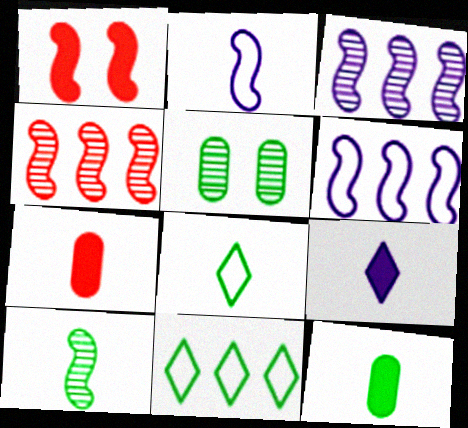[[1, 6, 10], 
[8, 10, 12]]